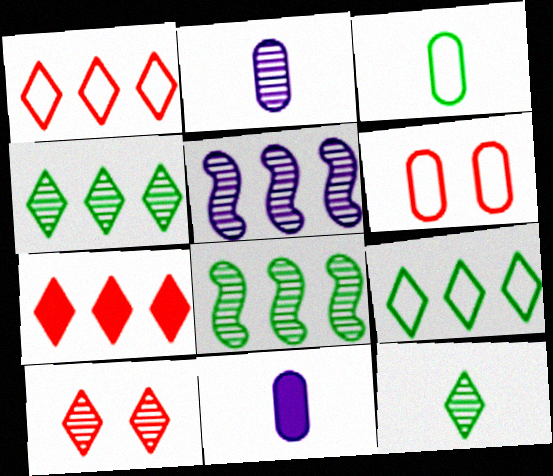[[2, 8, 10]]